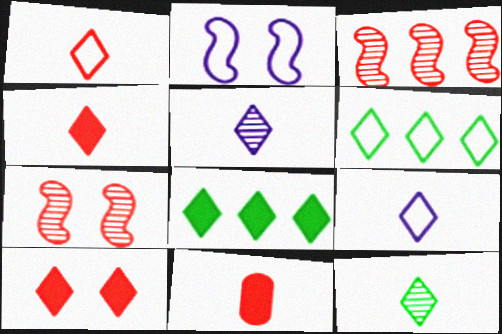[[4, 9, 12], 
[5, 6, 10]]